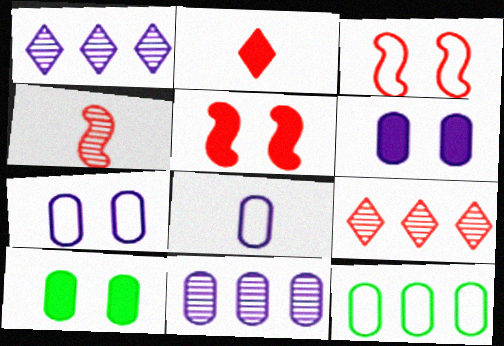[[6, 8, 11]]